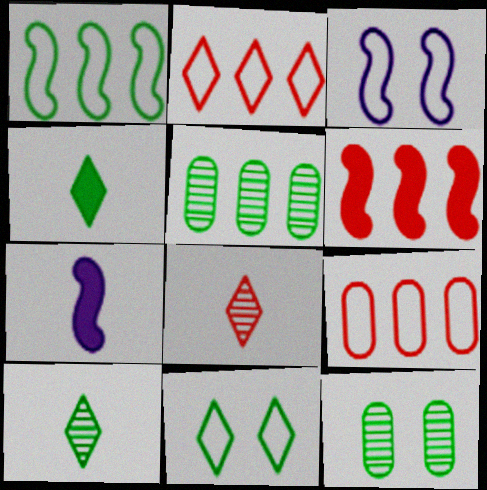[[1, 4, 12], 
[2, 7, 12]]